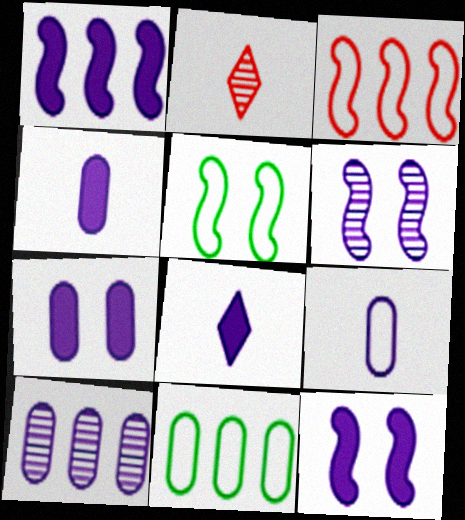[[1, 7, 8], 
[2, 11, 12], 
[7, 9, 10]]